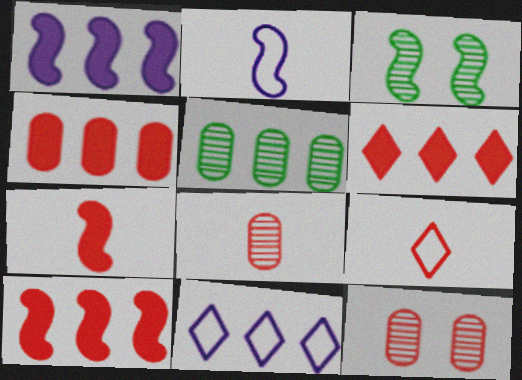[[2, 3, 10], 
[4, 6, 10], 
[5, 10, 11], 
[7, 8, 9], 
[9, 10, 12]]